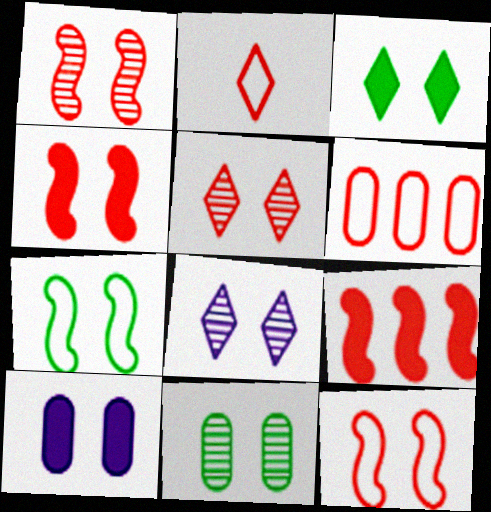[[1, 4, 12], 
[1, 8, 11], 
[2, 6, 12], 
[3, 4, 10], 
[3, 7, 11], 
[5, 7, 10]]